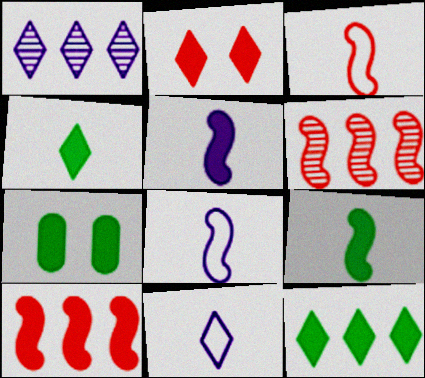[[1, 3, 7], 
[6, 7, 11], 
[7, 9, 12]]